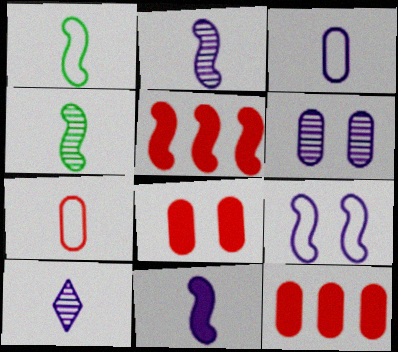[[3, 10, 11], 
[4, 5, 9]]